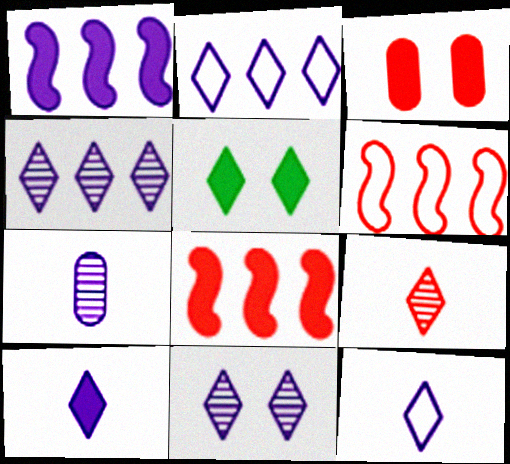[[2, 5, 9], 
[2, 10, 11], 
[3, 6, 9], 
[5, 6, 7]]